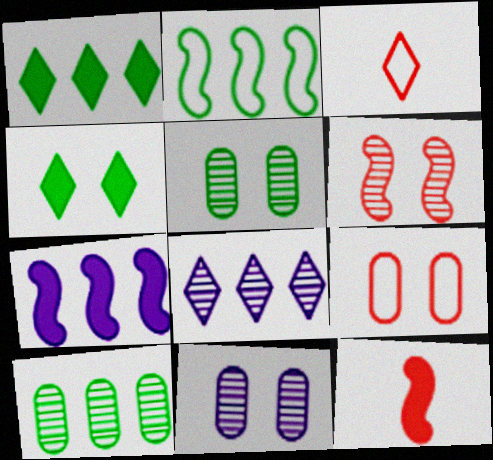[[1, 2, 10], 
[3, 4, 8], 
[3, 5, 7]]